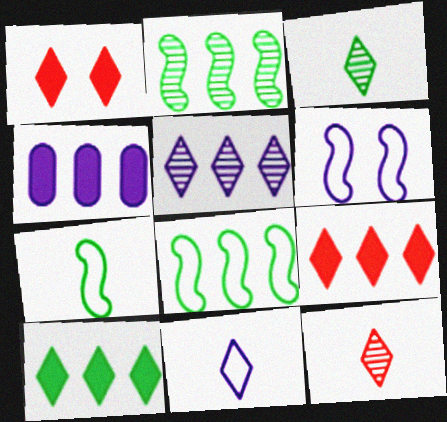[]